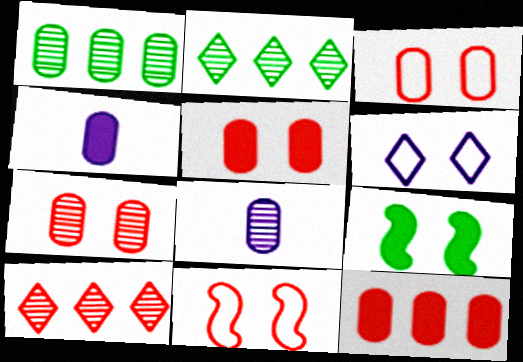[[1, 3, 4], 
[1, 7, 8], 
[2, 4, 11], 
[3, 5, 7], 
[6, 7, 9]]